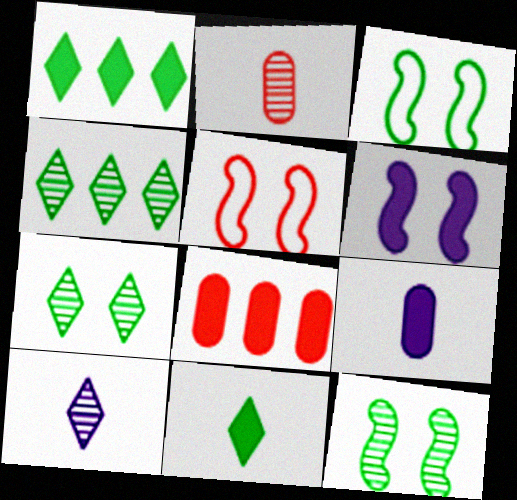[[3, 8, 10], 
[4, 5, 9], 
[5, 6, 12], 
[6, 8, 11]]